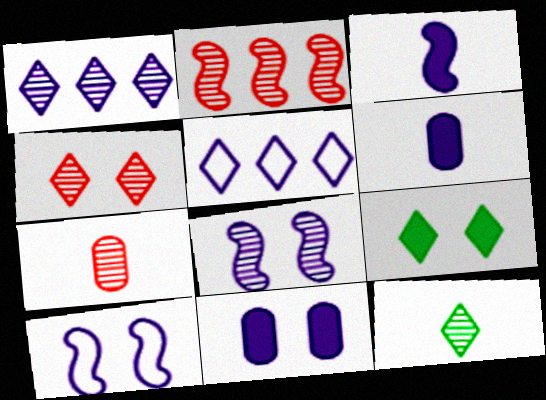[[1, 4, 12], 
[1, 6, 10], 
[2, 4, 7], 
[5, 6, 8]]